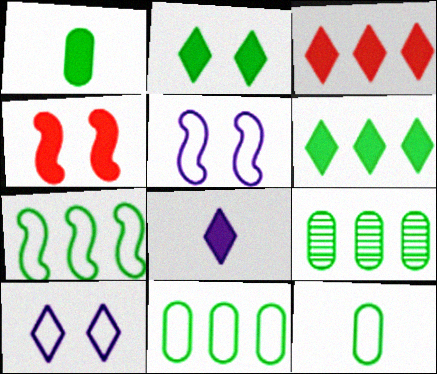[[2, 3, 8], 
[6, 7, 9]]